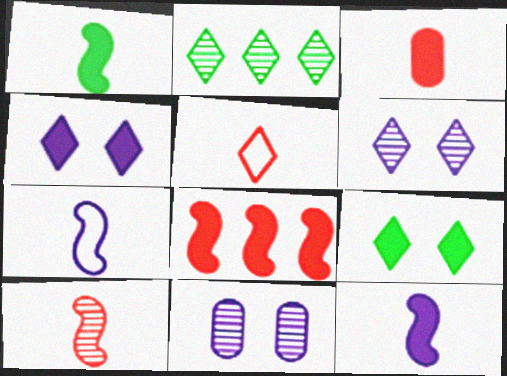[[1, 7, 10], 
[2, 4, 5], 
[2, 10, 11], 
[3, 5, 10]]